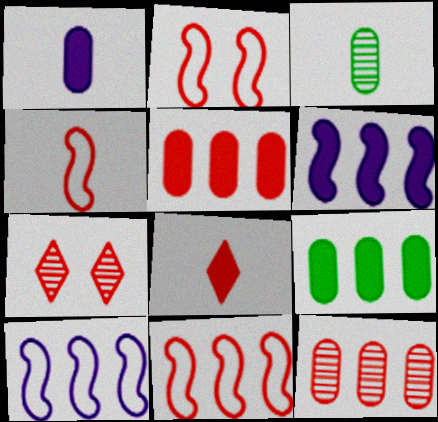[[2, 4, 11], 
[2, 8, 12], 
[4, 5, 7]]